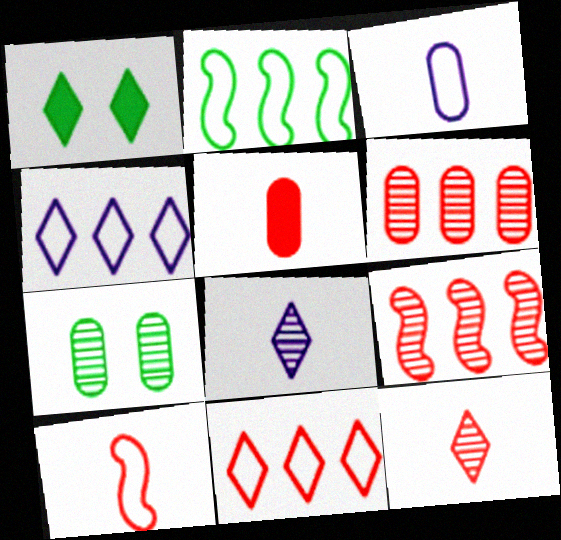[[1, 3, 9], 
[1, 4, 12], 
[1, 8, 11], 
[5, 10, 12], 
[7, 8, 9]]